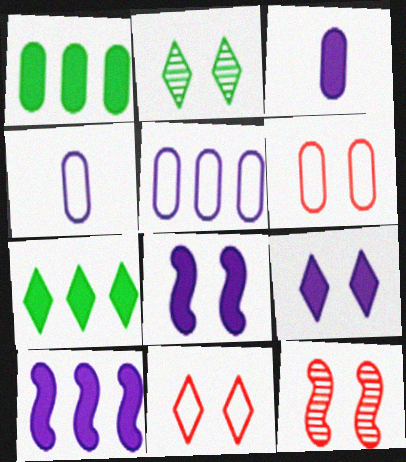[[2, 6, 8], 
[2, 9, 11], 
[3, 9, 10], 
[4, 7, 12]]